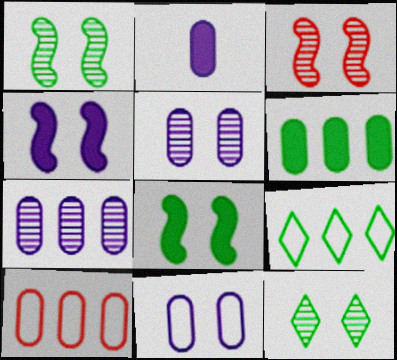[[2, 3, 9], 
[2, 7, 11], 
[3, 5, 12], 
[6, 7, 10]]